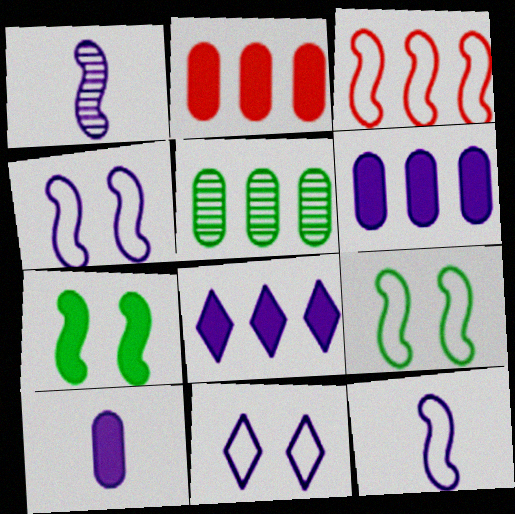[[1, 3, 7], 
[1, 6, 11], 
[3, 5, 8], 
[3, 9, 12]]